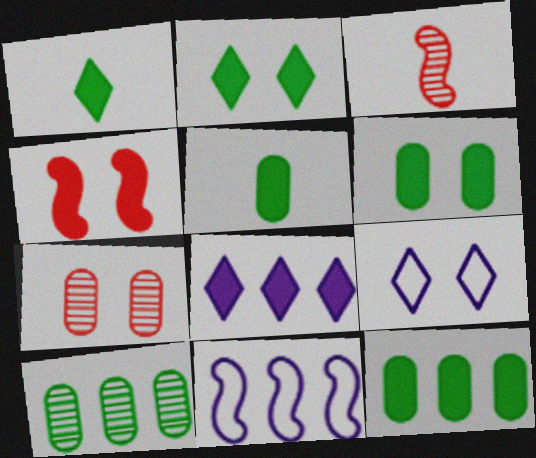[[1, 7, 11], 
[3, 9, 12], 
[4, 5, 8], 
[5, 6, 12]]